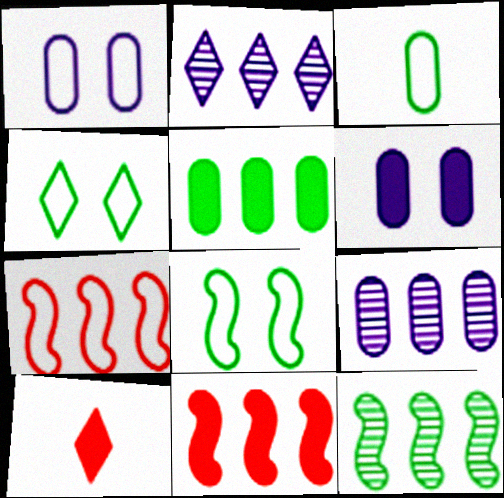[[1, 10, 12], 
[2, 4, 10], 
[2, 5, 7], 
[8, 9, 10]]